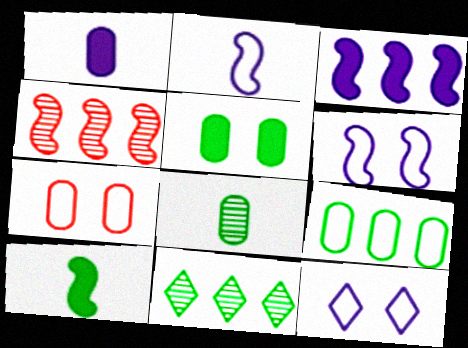[[4, 6, 10], 
[5, 8, 9]]